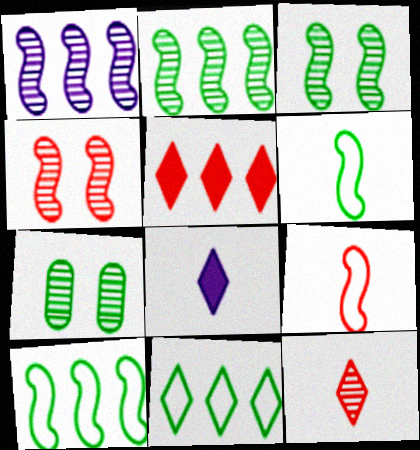[[1, 7, 12]]